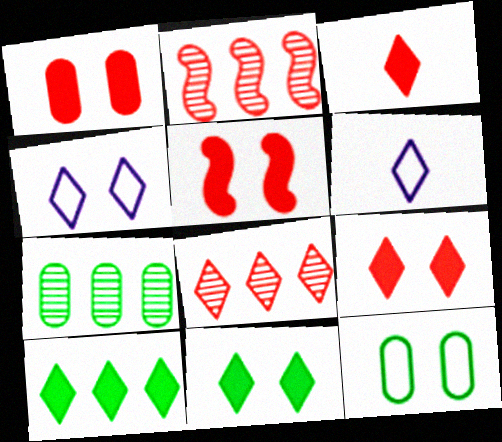[[1, 5, 9], 
[5, 6, 7], 
[6, 8, 11]]